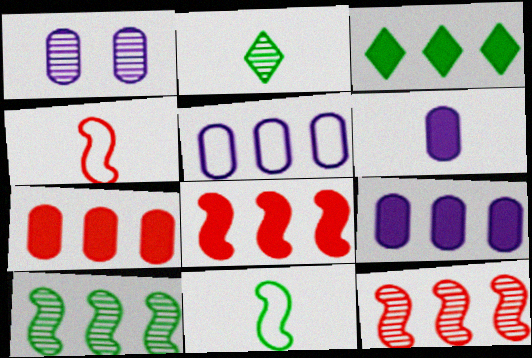[[1, 2, 12], 
[1, 3, 4], 
[1, 5, 6], 
[2, 4, 6], 
[3, 5, 12], 
[3, 8, 9]]